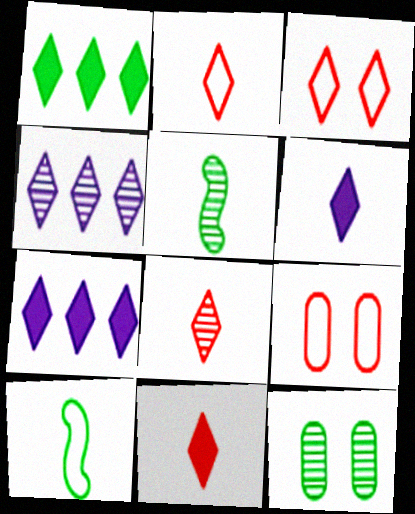[[1, 10, 12], 
[2, 8, 11], 
[5, 7, 9]]